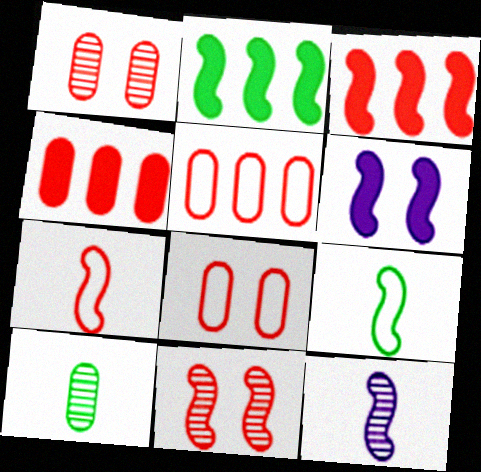[[3, 7, 11]]